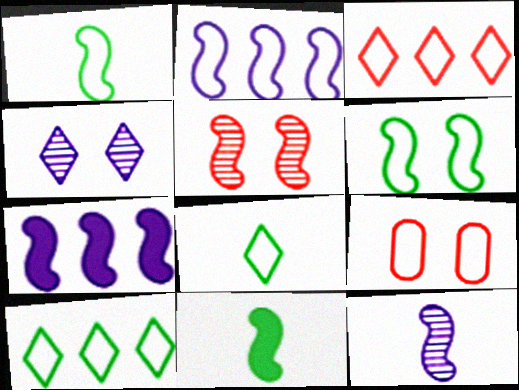[[1, 5, 7], 
[2, 5, 11], 
[2, 8, 9]]